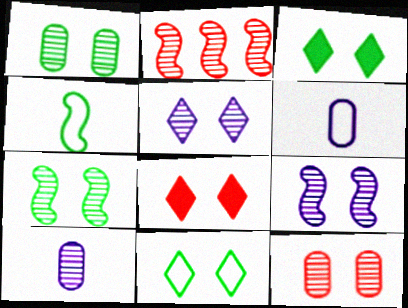[[2, 3, 6], 
[5, 7, 12], 
[5, 8, 11]]